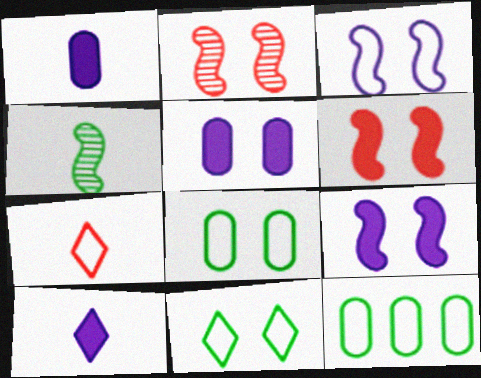[[1, 4, 7], 
[2, 5, 11], 
[2, 10, 12], 
[3, 7, 12]]